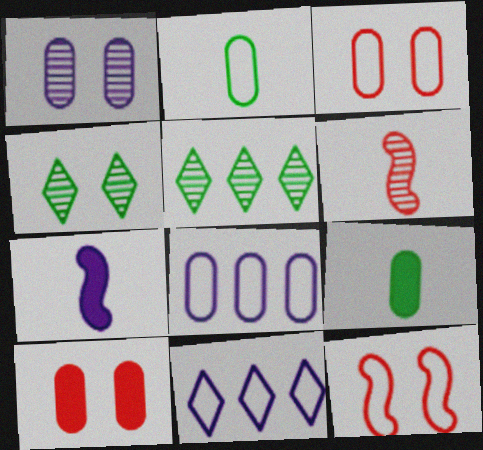[[1, 5, 6], 
[1, 7, 11], 
[2, 3, 8], 
[2, 11, 12], 
[3, 5, 7]]